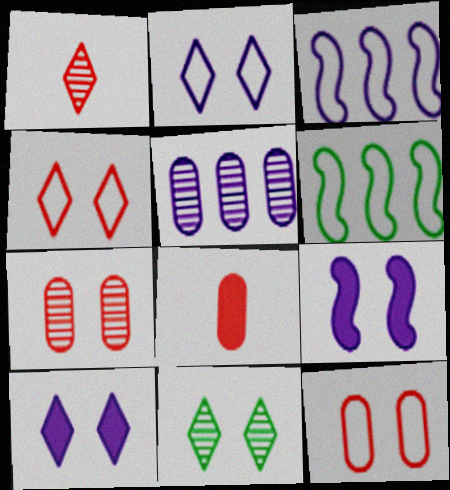[[3, 8, 11], 
[4, 10, 11], 
[9, 11, 12]]